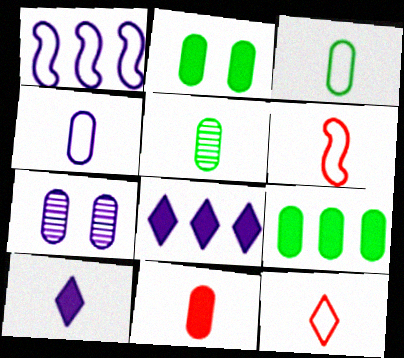[[1, 7, 10], 
[4, 5, 11], 
[5, 6, 10]]